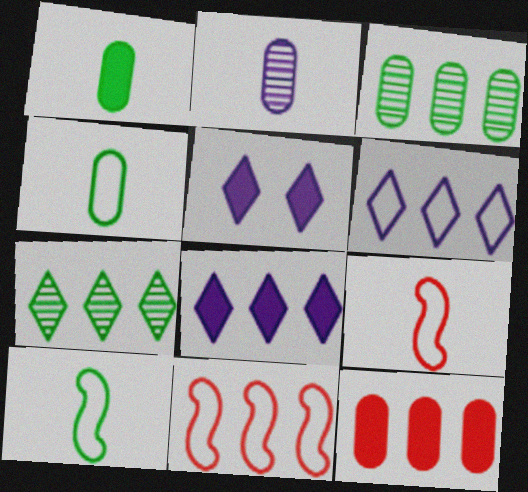[[3, 5, 9], 
[3, 8, 11]]